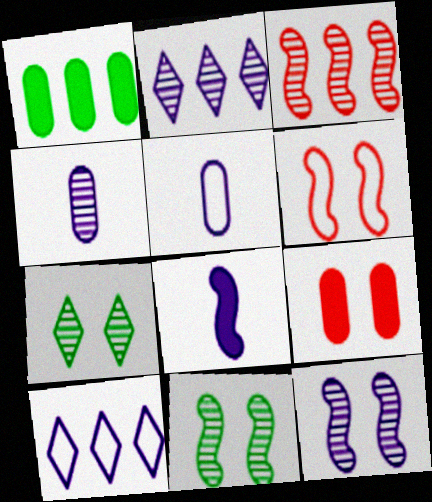[[1, 3, 10], 
[2, 4, 12], 
[3, 4, 7]]